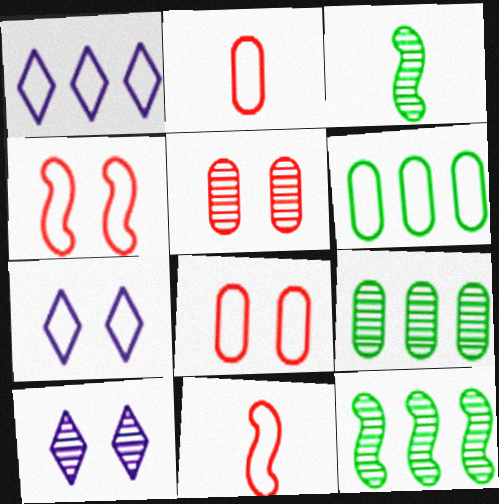[[6, 7, 11]]